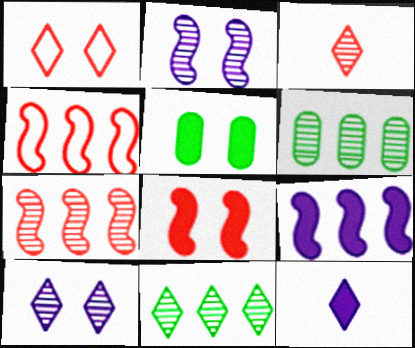[[1, 2, 5], 
[1, 11, 12], 
[2, 3, 6], 
[3, 10, 11]]